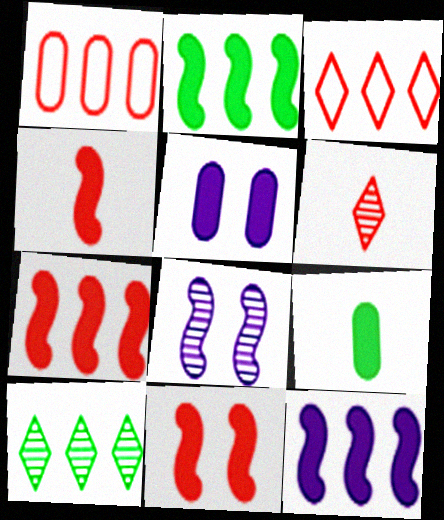[[1, 6, 11], 
[1, 10, 12], 
[2, 7, 12], 
[3, 8, 9], 
[4, 7, 11]]